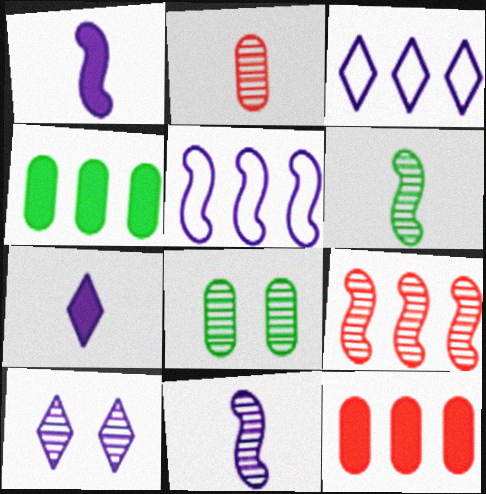[[3, 4, 9], 
[3, 7, 10]]